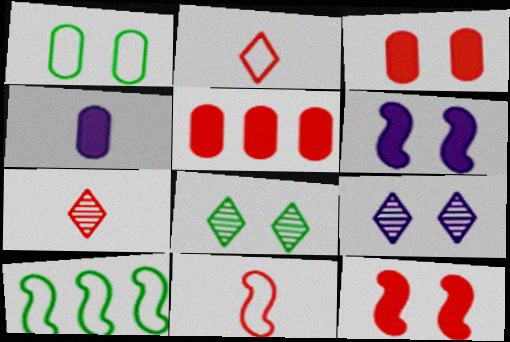[[1, 9, 12]]